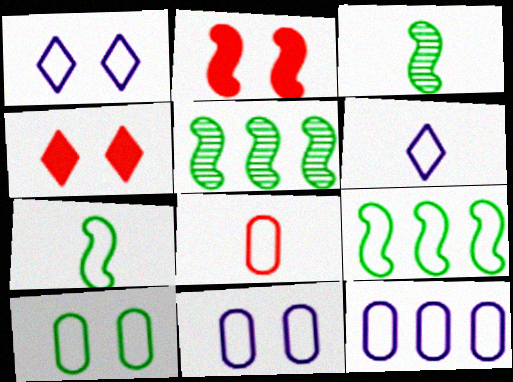[[1, 8, 9], 
[3, 4, 12], 
[6, 7, 8], 
[8, 10, 12]]